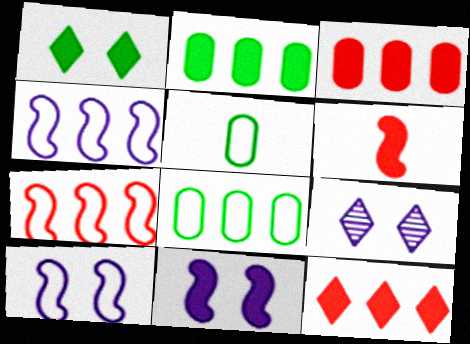[[6, 8, 9]]